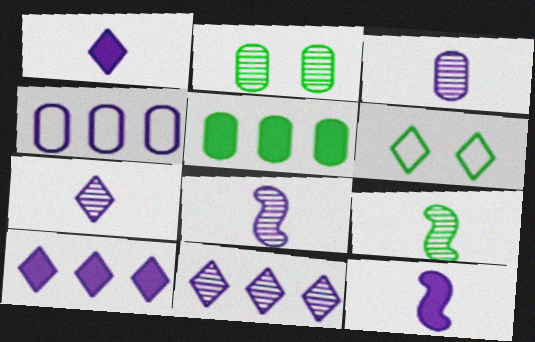[[3, 7, 8], 
[5, 6, 9]]